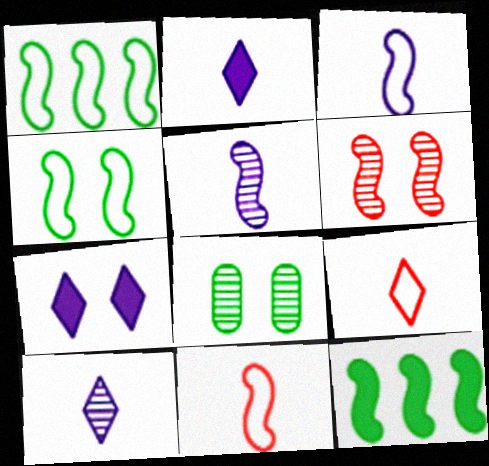[[3, 6, 12]]